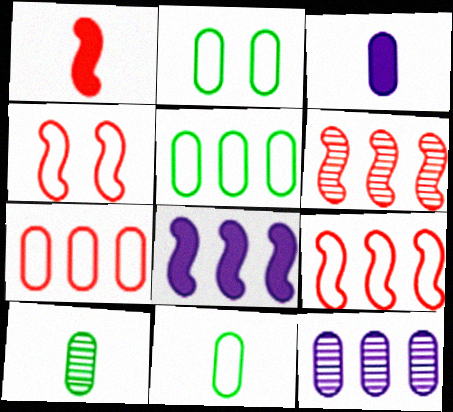[[1, 4, 6], 
[2, 5, 11]]